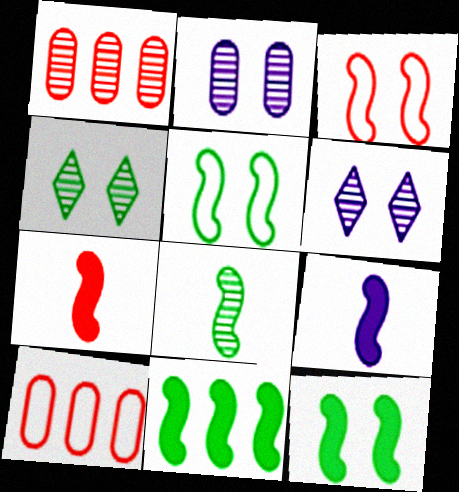[[1, 6, 8], 
[4, 9, 10], 
[5, 8, 11]]